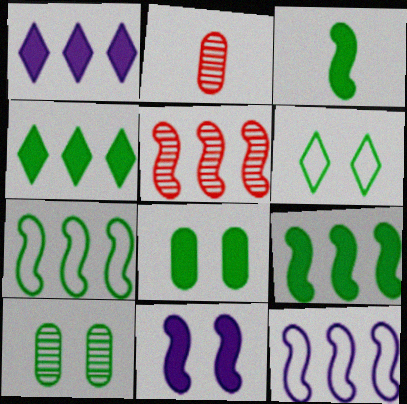[[3, 4, 8], 
[5, 9, 12]]